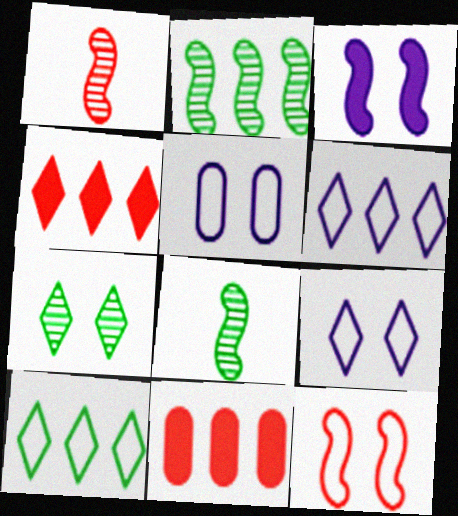[[2, 6, 11], 
[4, 5, 8], 
[8, 9, 11]]